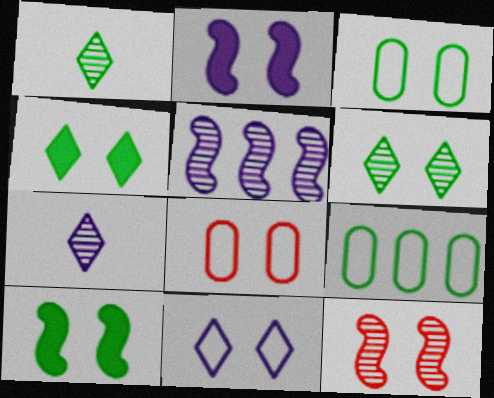[[1, 9, 10], 
[2, 6, 8], 
[3, 6, 10]]